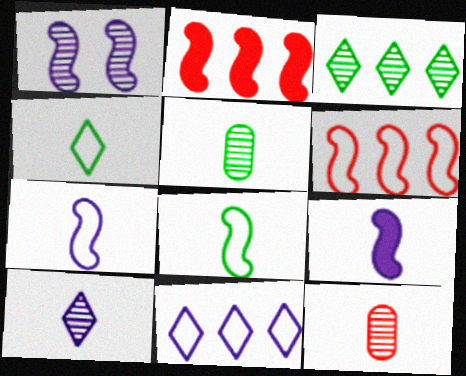[[1, 2, 8], 
[1, 3, 12], 
[4, 9, 12]]